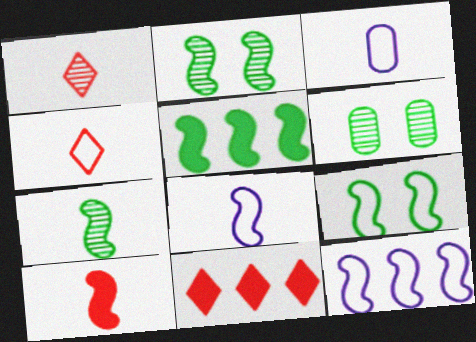[[2, 3, 11], 
[2, 10, 12], 
[5, 7, 9], 
[6, 8, 11], 
[7, 8, 10]]